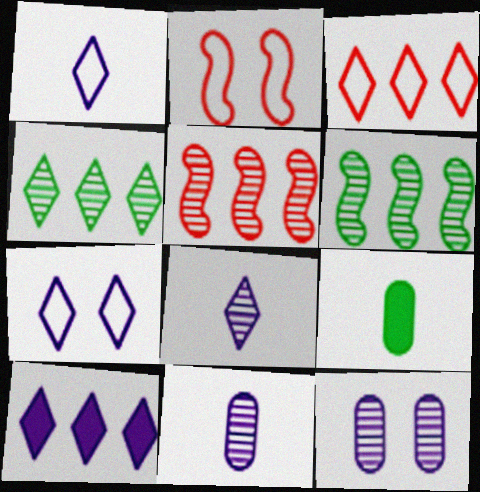[[3, 4, 10], 
[5, 7, 9], 
[7, 8, 10]]